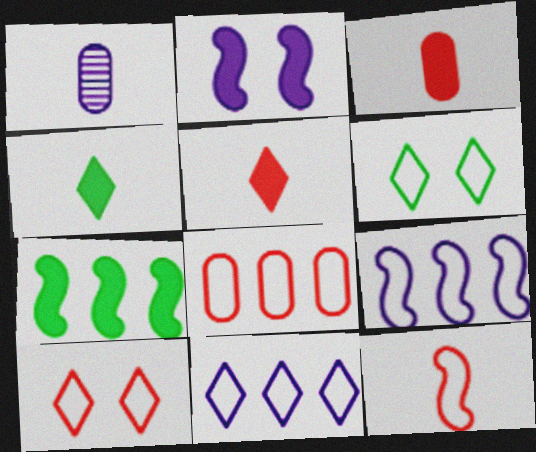[[1, 2, 11], 
[1, 4, 12], 
[1, 7, 10], 
[8, 10, 12]]